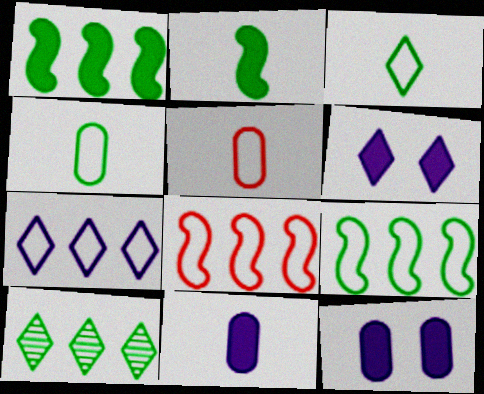[]